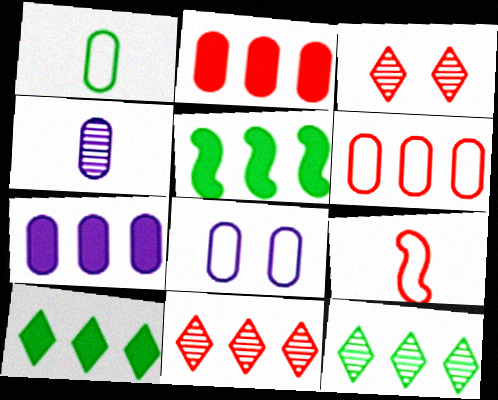[[1, 6, 8], 
[2, 3, 9], 
[4, 7, 8]]